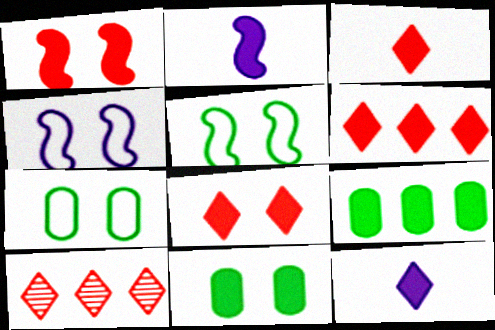[[1, 9, 12], 
[2, 6, 11], 
[2, 7, 10], 
[2, 8, 9], 
[3, 6, 8]]